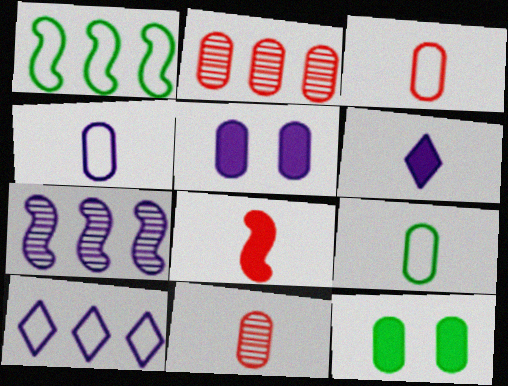[[2, 4, 12], 
[2, 5, 9], 
[3, 4, 9]]